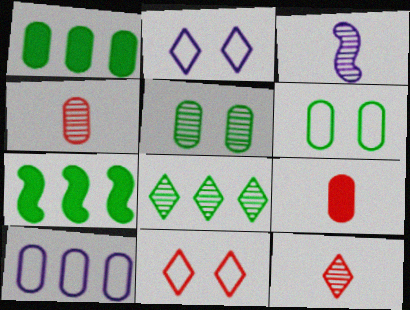[[1, 3, 11], 
[2, 4, 7], 
[5, 9, 10]]